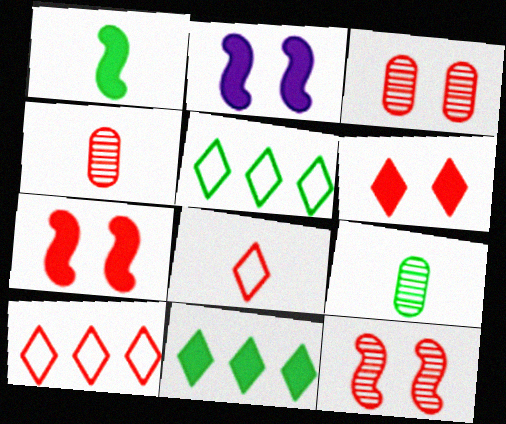[[2, 4, 5], 
[2, 9, 10], 
[4, 7, 10]]